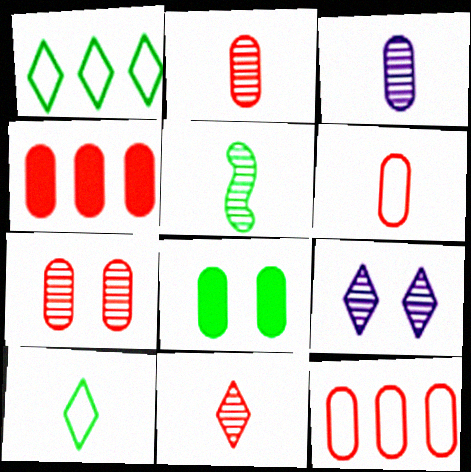[[1, 5, 8], 
[3, 5, 11], 
[3, 8, 12], 
[4, 6, 7]]